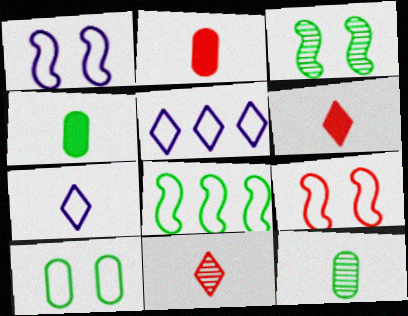[[2, 3, 5]]